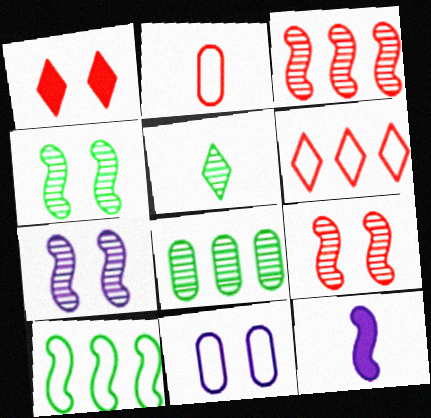[[1, 2, 3], 
[1, 4, 11], 
[2, 5, 12], 
[4, 5, 8], 
[4, 7, 9], 
[9, 10, 12]]